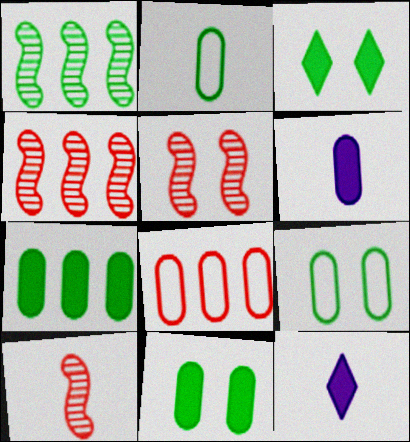[[1, 2, 3], 
[2, 10, 12], 
[4, 5, 10], 
[4, 9, 12]]